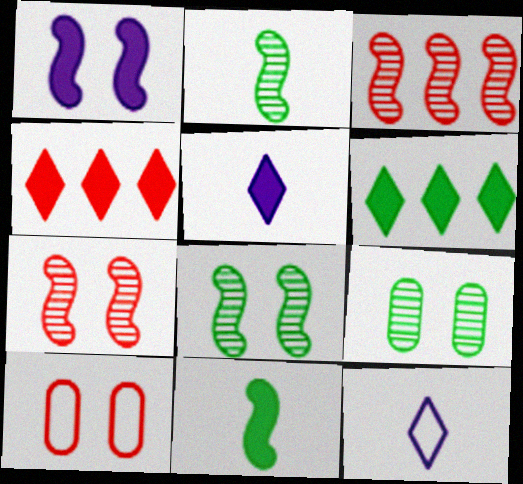[]